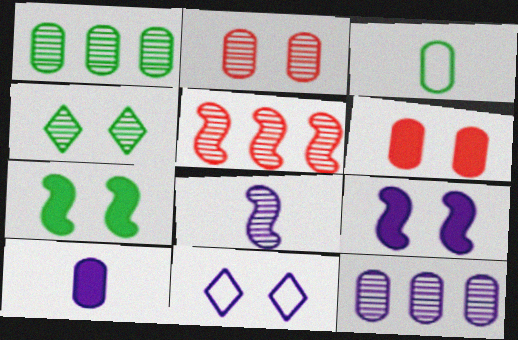[[2, 7, 11], 
[3, 6, 12]]